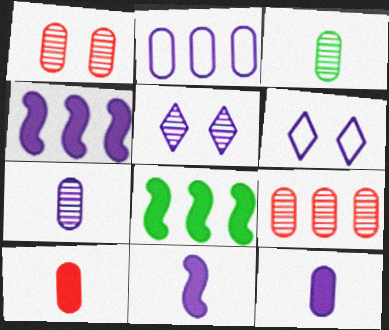[[2, 5, 11], 
[4, 6, 7]]